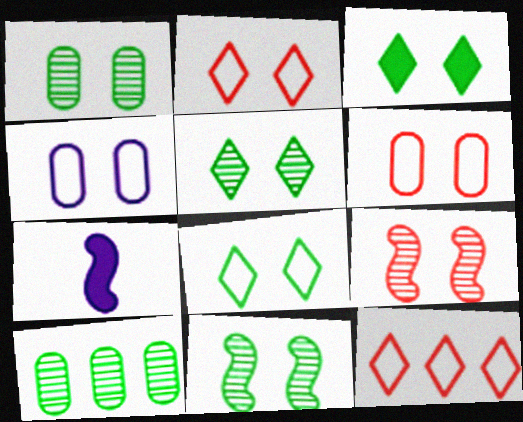[[1, 5, 11], 
[1, 7, 12], 
[2, 7, 10], 
[3, 4, 9], 
[3, 5, 8]]